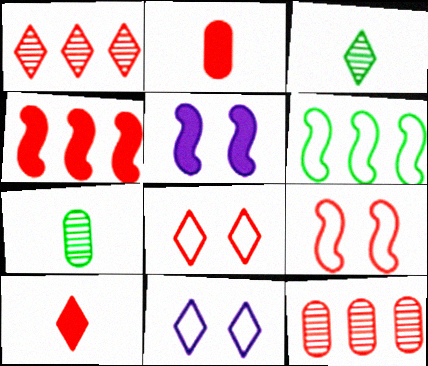[[1, 2, 9], 
[1, 8, 10], 
[4, 7, 11], 
[9, 10, 12]]